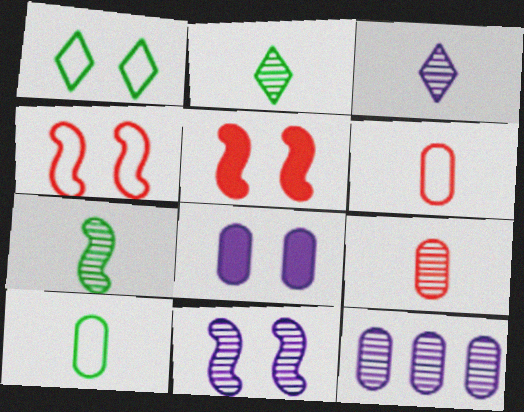[[3, 7, 9], 
[3, 11, 12]]